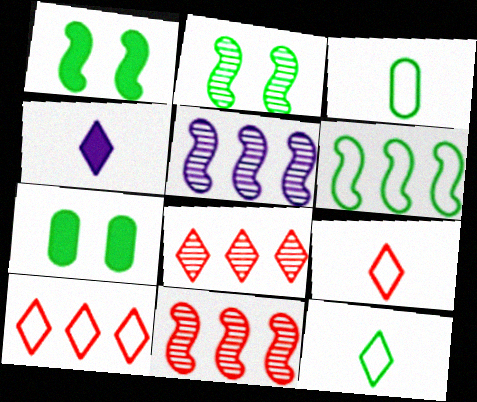[[5, 7, 9]]